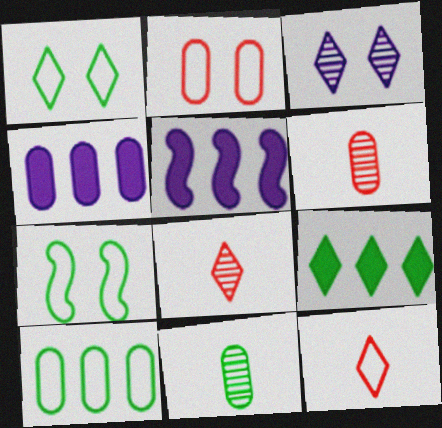[[1, 5, 6], 
[2, 4, 11], 
[3, 9, 12], 
[4, 7, 8], 
[7, 9, 11]]